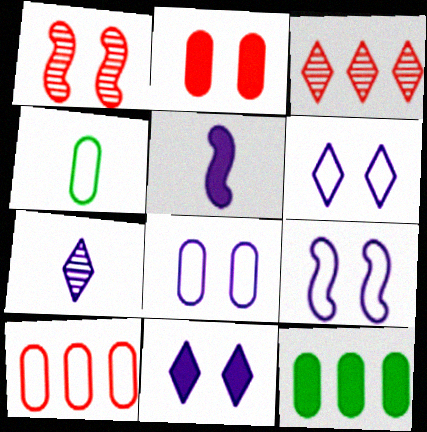[[4, 8, 10], 
[6, 8, 9]]